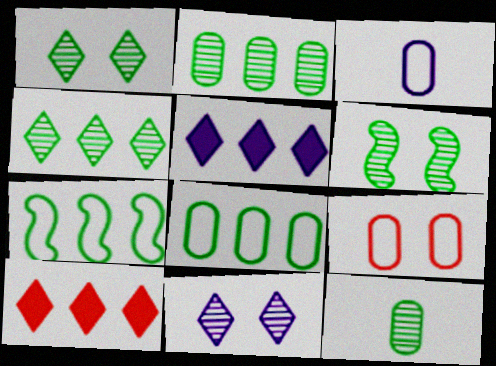[[3, 6, 10], 
[3, 8, 9], 
[4, 6, 12]]